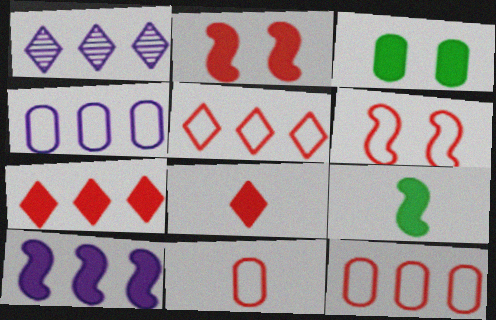[[1, 4, 10], 
[2, 9, 10], 
[3, 8, 10], 
[5, 6, 11]]